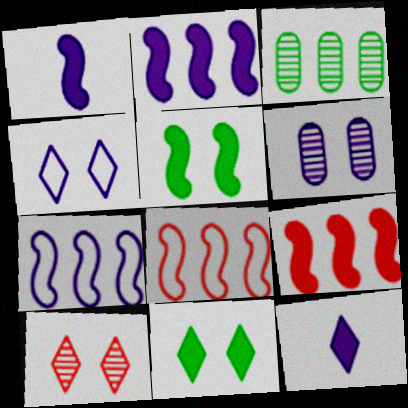[[1, 5, 9], 
[4, 10, 11], 
[6, 7, 12]]